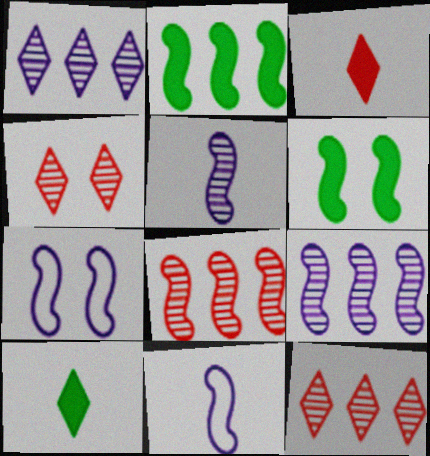[[6, 8, 11]]